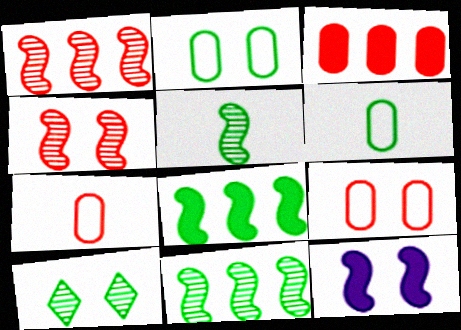[[6, 8, 10], 
[9, 10, 12]]